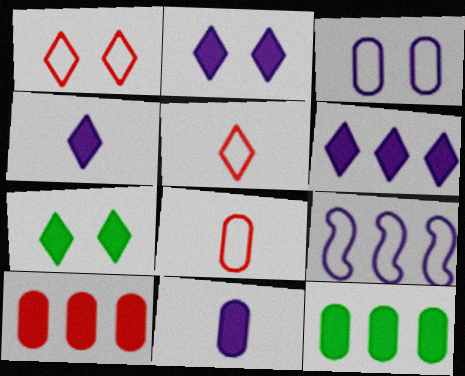[[2, 4, 6]]